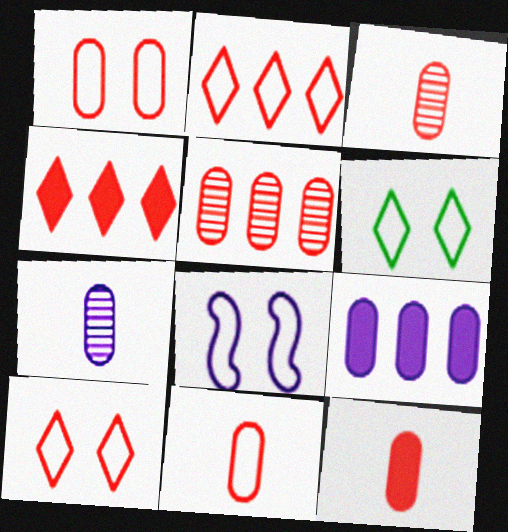[[1, 5, 12], 
[1, 6, 8], 
[3, 11, 12]]